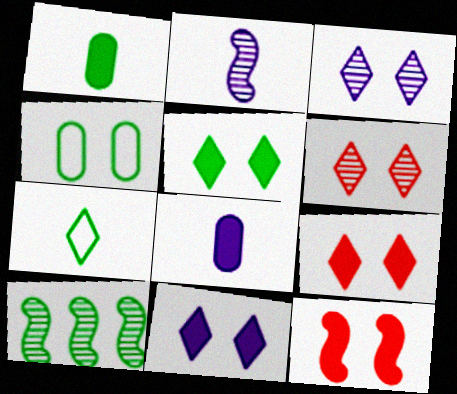[[3, 4, 12], 
[5, 9, 11]]